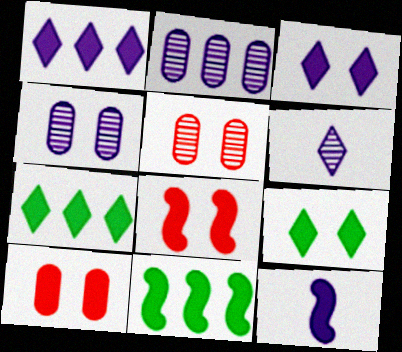[[7, 10, 12], 
[8, 11, 12]]